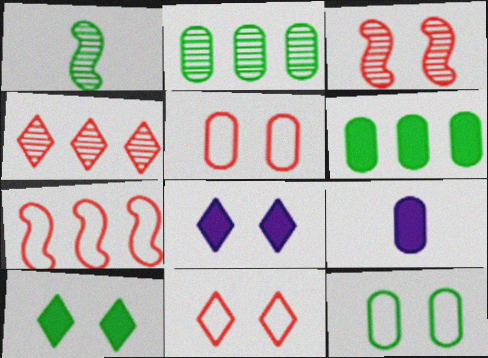[[2, 5, 9], 
[3, 8, 12]]